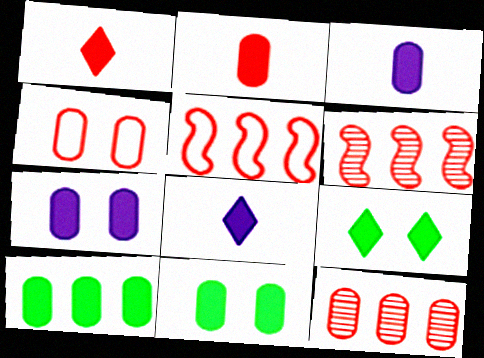[[1, 4, 6], 
[2, 4, 12], 
[2, 7, 10]]